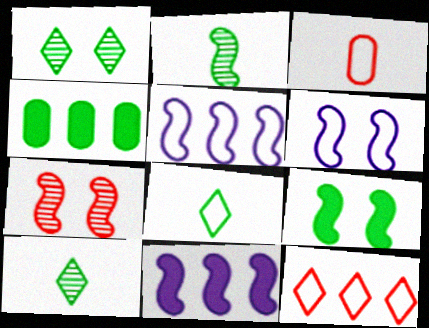[[1, 3, 11], 
[6, 7, 9]]